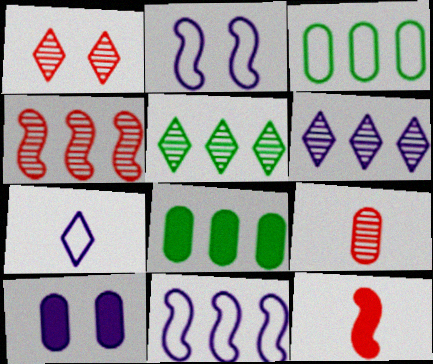[[1, 4, 9], 
[3, 9, 10]]